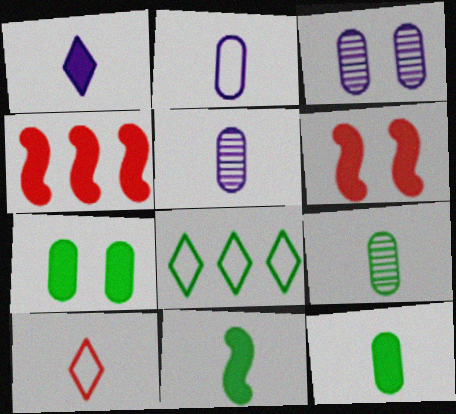[[1, 4, 7], 
[5, 6, 8], 
[5, 10, 11]]